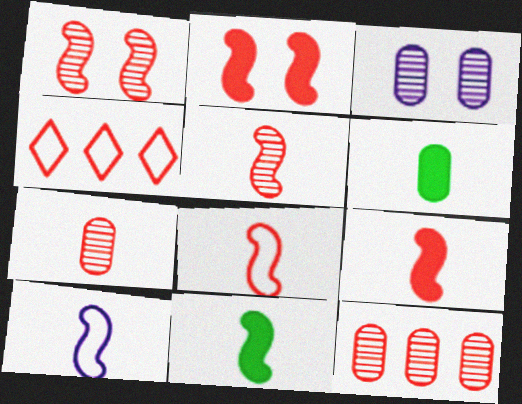[[2, 4, 7], 
[3, 4, 11], 
[5, 8, 9], 
[5, 10, 11]]